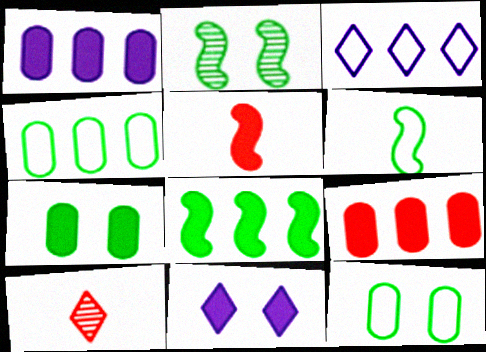[[2, 6, 8]]